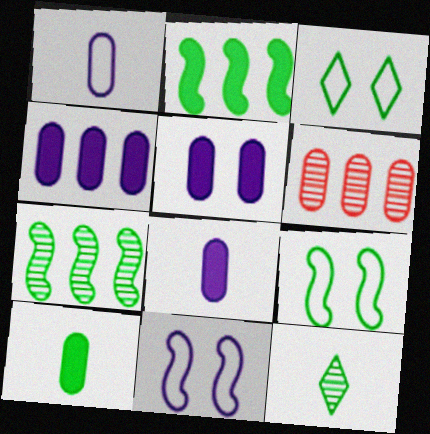[[3, 7, 10], 
[4, 5, 8]]